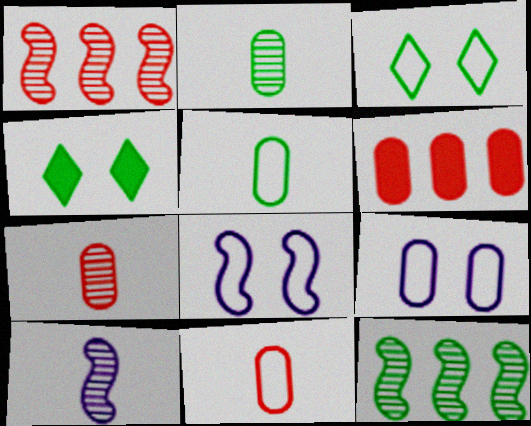[[2, 6, 9], 
[3, 6, 10], 
[4, 5, 12]]